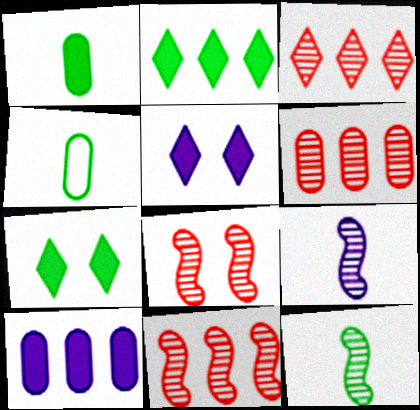[[3, 6, 11], 
[4, 5, 11]]